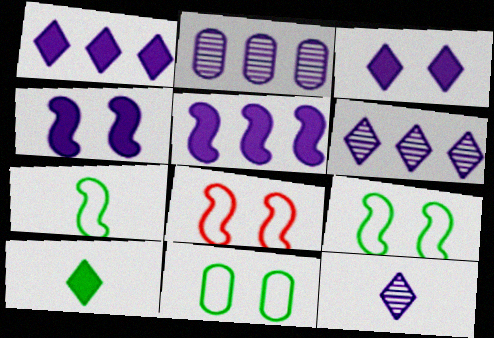[[2, 8, 10]]